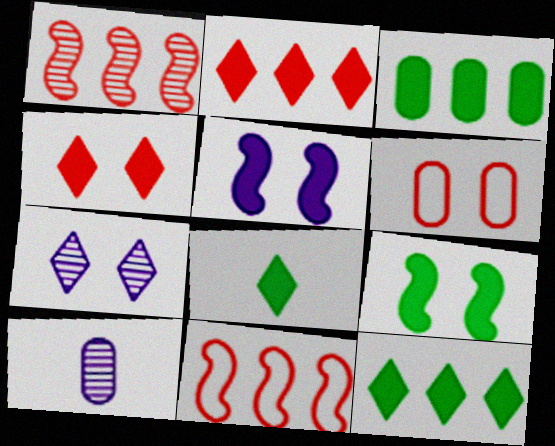[[3, 6, 10], 
[3, 8, 9], 
[6, 7, 9]]